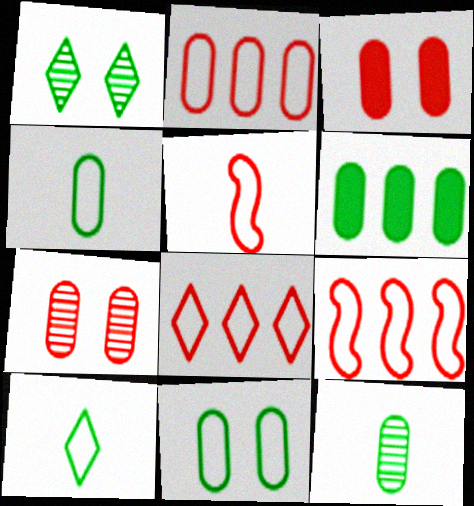[[2, 8, 9], 
[6, 11, 12]]